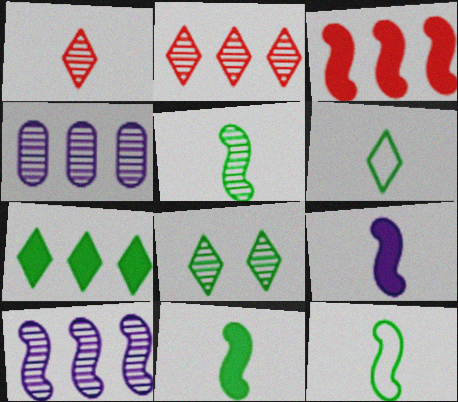[[5, 11, 12], 
[6, 7, 8]]